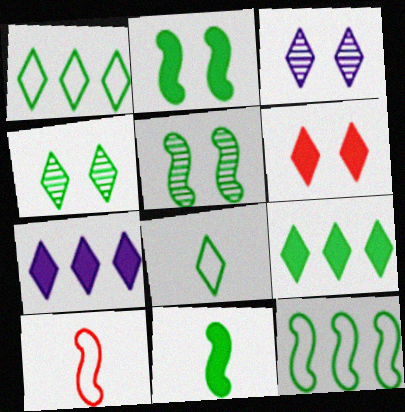[[4, 8, 9], 
[5, 11, 12]]